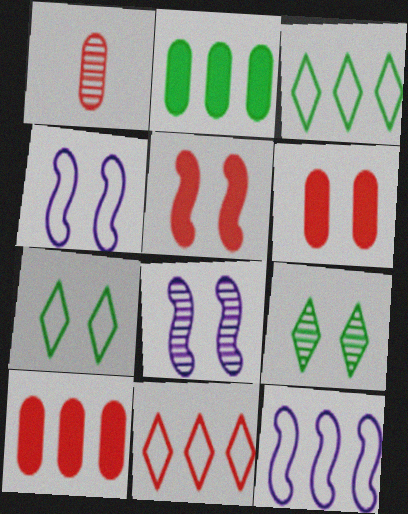[[1, 5, 11], 
[4, 6, 9], 
[6, 7, 8]]